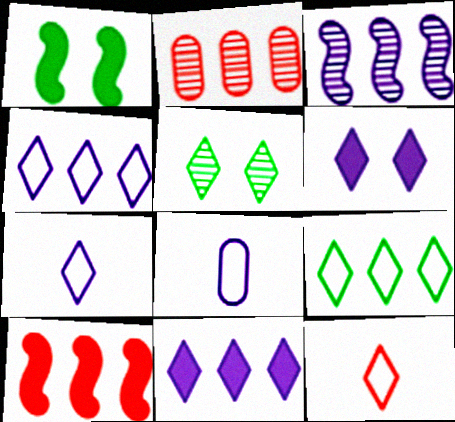[[1, 2, 7], 
[3, 6, 8], 
[5, 8, 10], 
[5, 11, 12]]